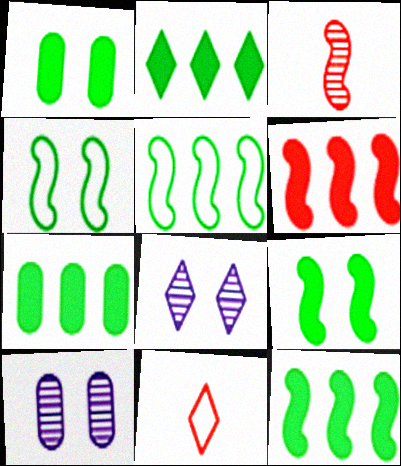[[2, 7, 12], 
[2, 8, 11], 
[10, 11, 12]]